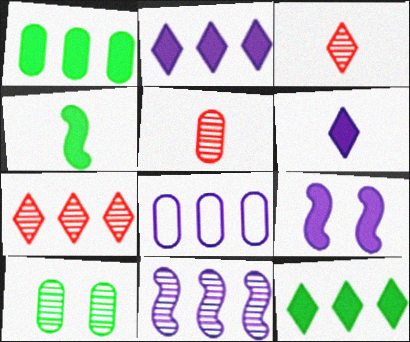[[2, 8, 11], 
[3, 10, 11]]